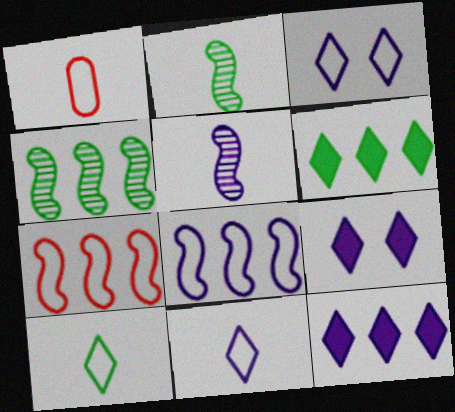[[1, 4, 9]]